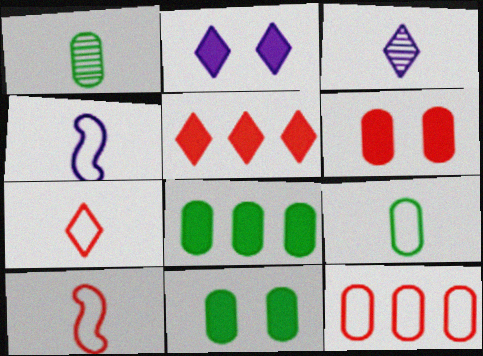[[4, 7, 9]]